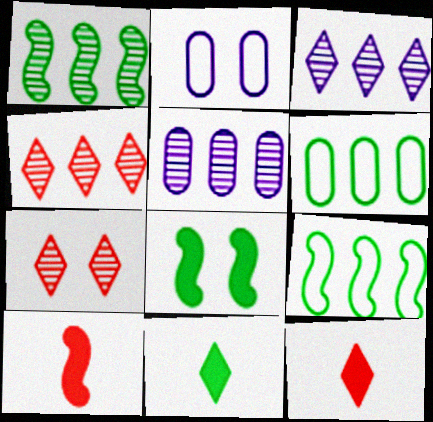[[1, 2, 12], 
[1, 4, 5], 
[2, 7, 8]]